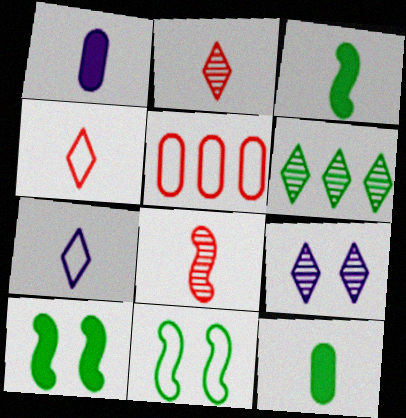[[2, 6, 9], 
[3, 5, 9], 
[5, 7, 11], 
[6, 11, 12], 
[7, 8, 12]]